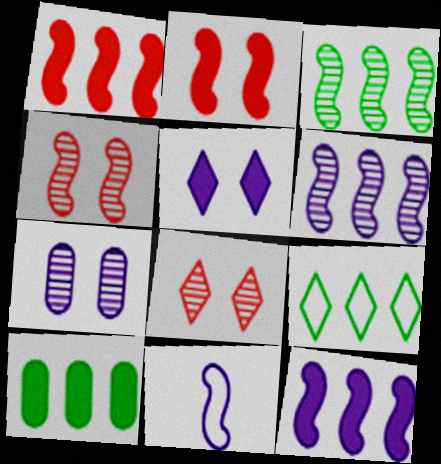[[2, 3, 11], 
[3, 9, 10], 
[8, 10, 11]]